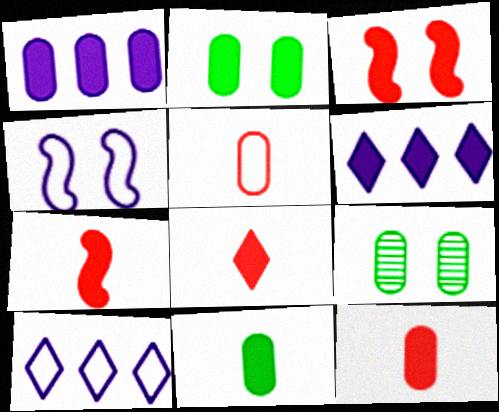[[1, 2, 12], 
[1, 5, 9], 
[2, 6, 7], 
[3, 6, 11], 
[7, 8, 12], 
[7, 9, 10]]